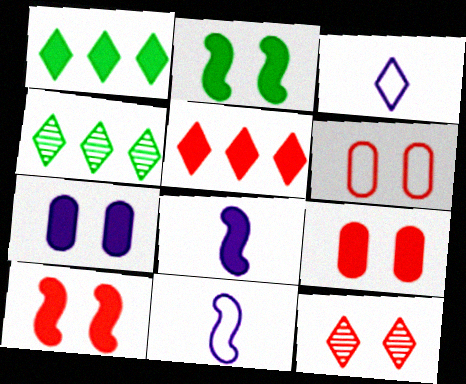[[1, 3, 12], 
[1, 8, 9], 
[4, 6, 8], 
[4, 9, 11], 
[6, 10, 12]]